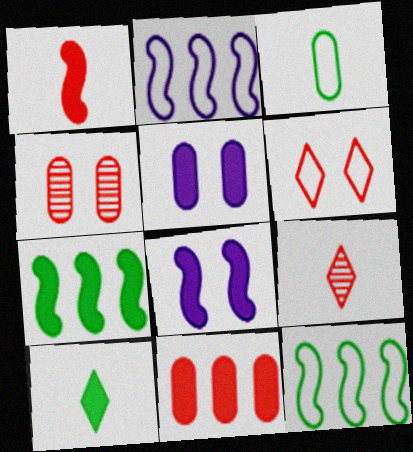[[1, 7, 8], 
[2, 3, 6], 
[2, 4, 10], 
[5, 9, 12], 
[8, 10, 11]]